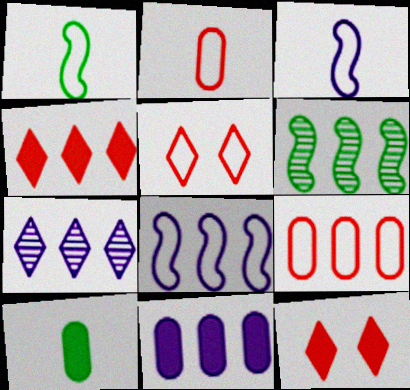[[7, 8, 11]]